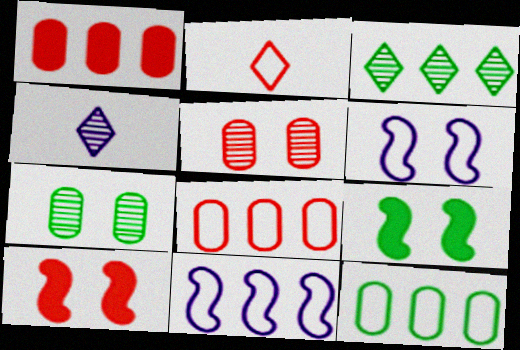[[1, 3, 11], 
[2, 6, 12], 
[4, 8, 9], 
[4, 10, 12]]